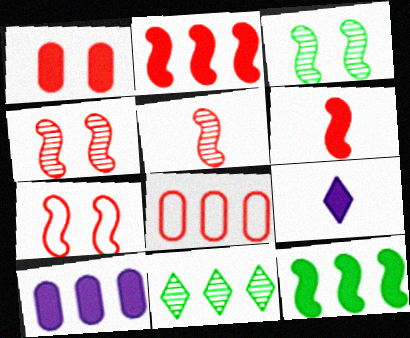[[1, 9, 12], 
[2, 5, 7], 
[3, 8, 9]]